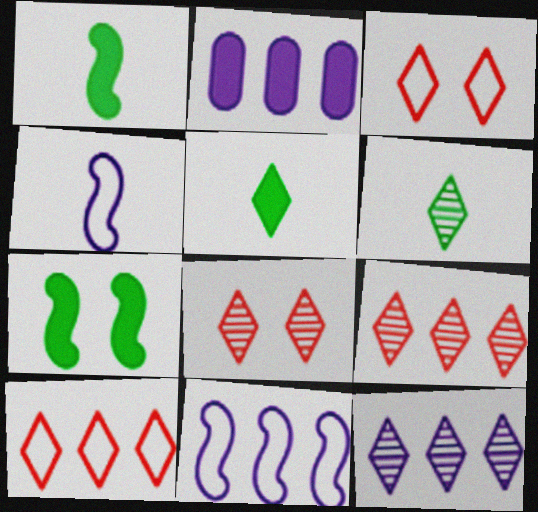[[2, 11, 12], 
[3, 5, 12], 
[6, 8, 12]]